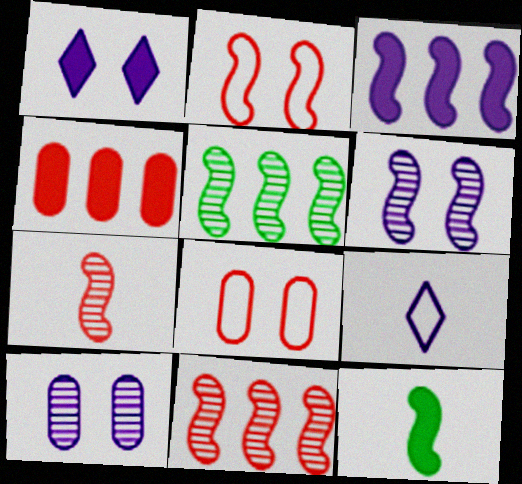[[1, 4, 12], 
[3, 9, 10], 
[5, 6, 7]]